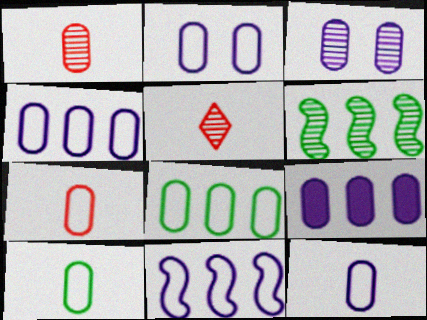[[2, 4, 12], 
[2, 7, 8], 
[3, 5, 6], 
[3, 9, 12], 
[7, 10, 12]]